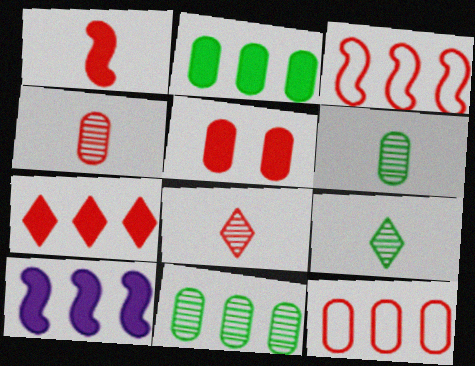[[1, 5, 7], 
[2, 7, 10], 
[3, 5, 8], 
[4, 5, 12]]